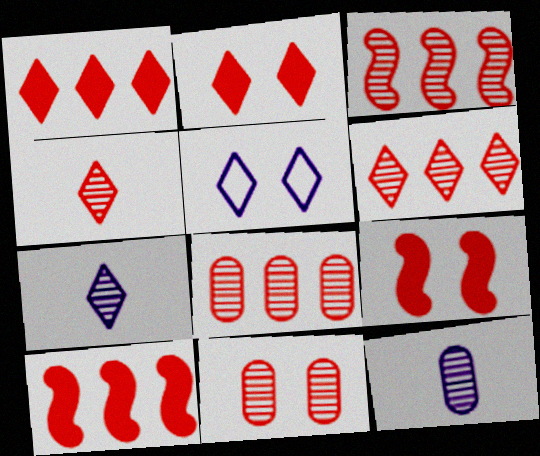[[3, 4, 11], 
[3, 6, 8]]